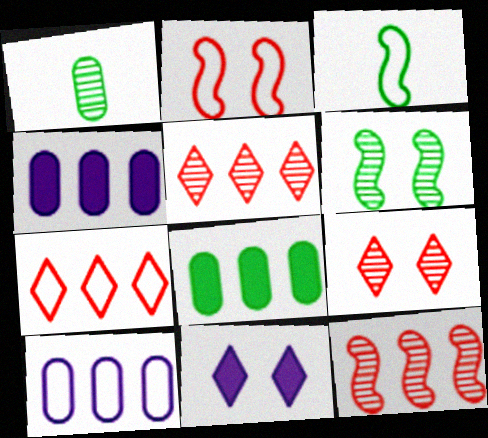[[3, 4, 9]]